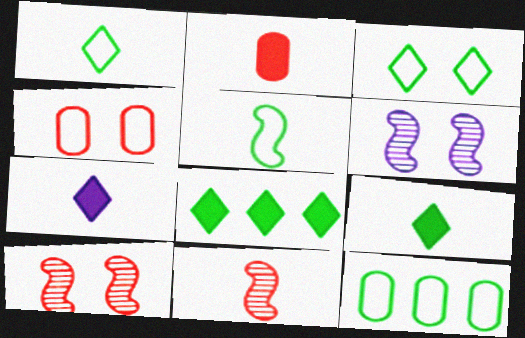[[3, 5, 12], 
[7, 10, 12]]